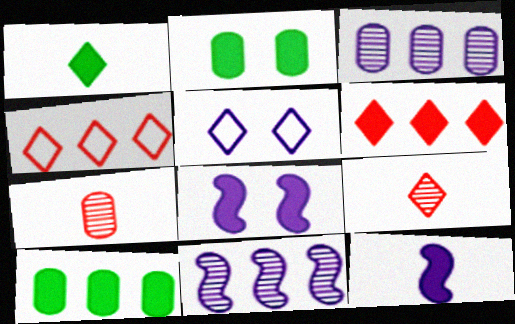[[2, 6, 12], 
[3, 5, 12], 
[4, 10, 11]]